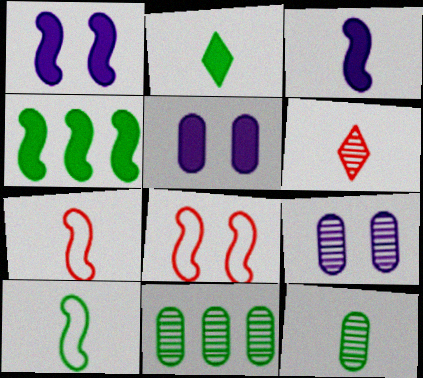[[2, 10, 12]]